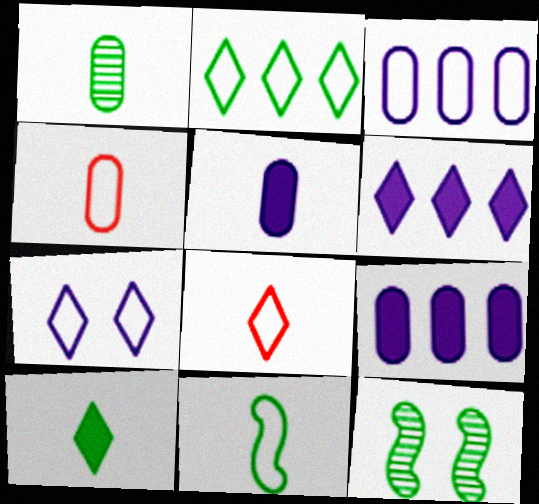[[1, 4, 5], 
[1, 10, 11], 
[2, 7, 8], 
[4, 6, 12], 
[8, 9, 12]]